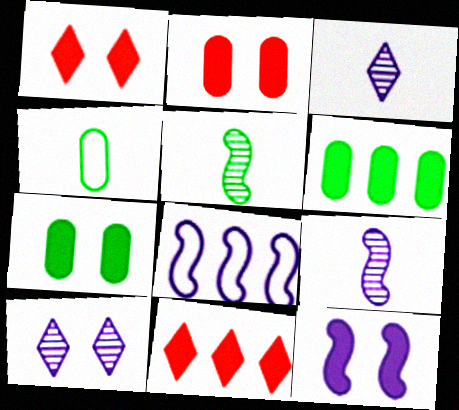[[1, 7, 12], 
[8, 9, 12]]